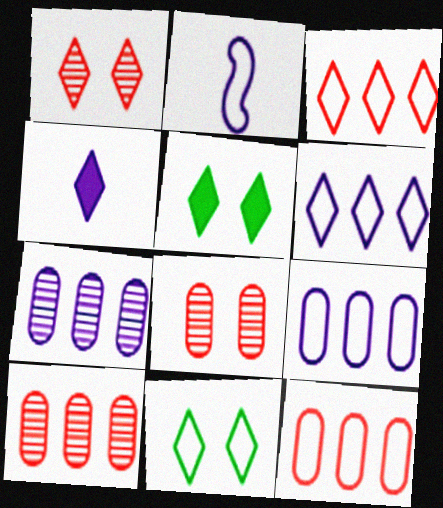[[2, 5, 10], 
[2, 11, 12]]